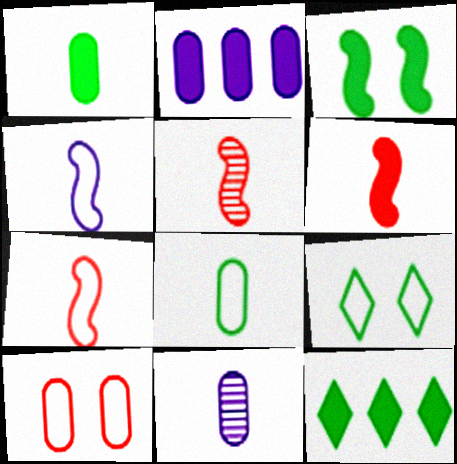[[1, 3, 12], 
[2, 5, 9], 
[5, 6, 7]]